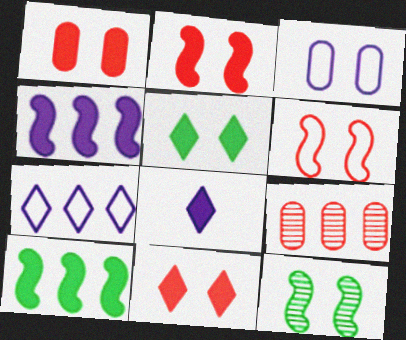[[1, 2, 11], 
[1, 8, 10], 
[3, 11, 12], 
[7, 9, 10]]